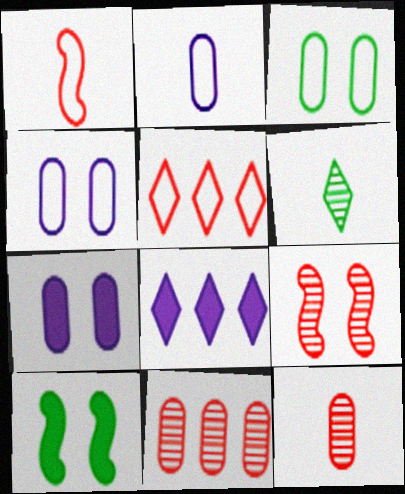[]